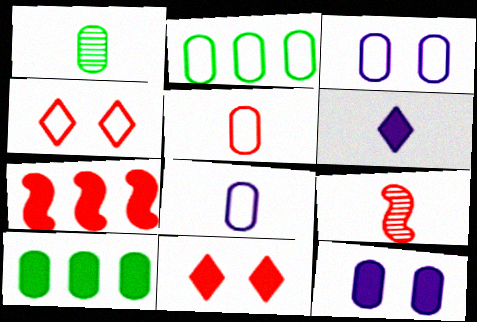[[2, 3, 5]]